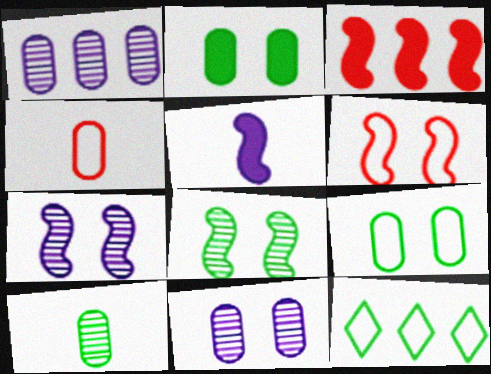[[1, 2, 4], 
[1, 3, 12]]